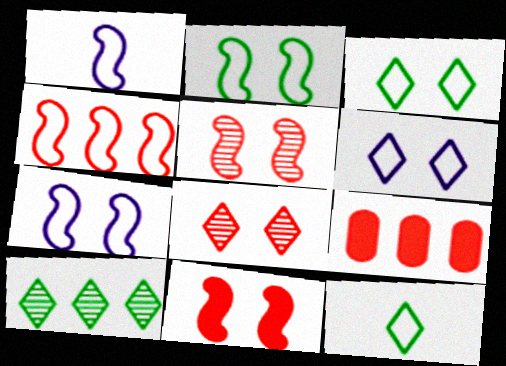[[1, 2, 4]]